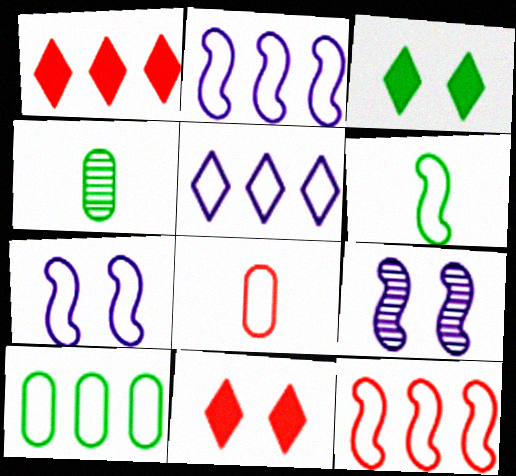[[1, 4, 7], 
[2, 4, 11], 
[5, 10, 12], 
[6, 7, 12]]